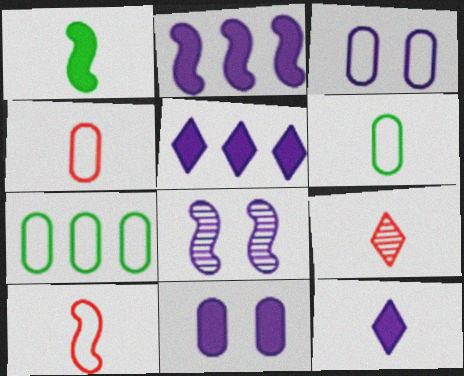[[2, 11, 12], 
[3, 4, 7]]